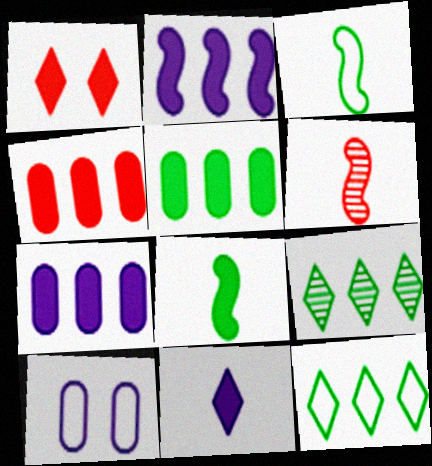[[1, 7, 8], 
[4, 5, 7]]